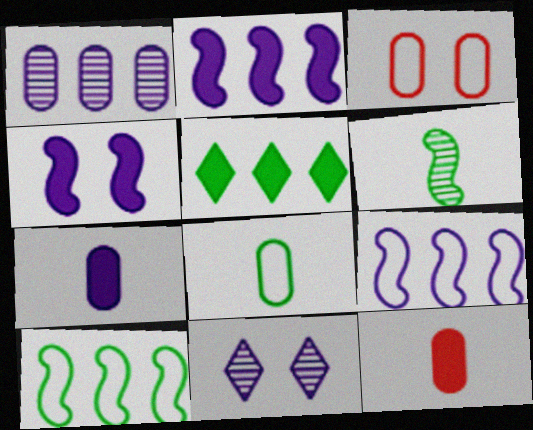[[4, 5, 12], 
[7, 9, 11], 
[10, 11, 12]]